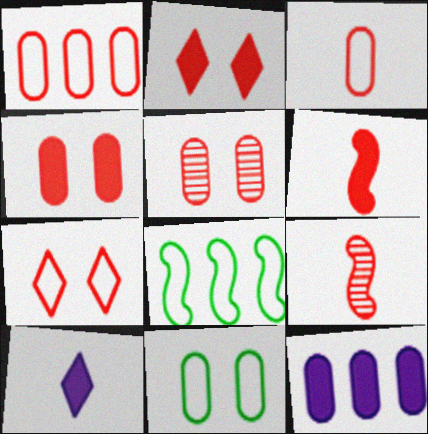[[1, 2, 9], 
[5, 8, 10]]